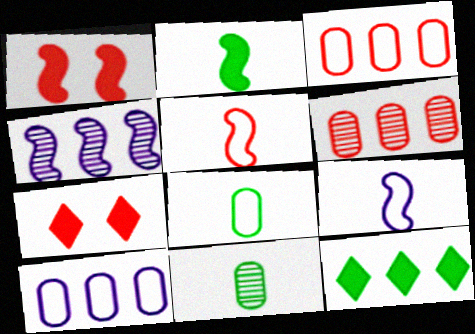[[3, 4, 12], 
[4, 7, 8], 
[5, 6, 7]]